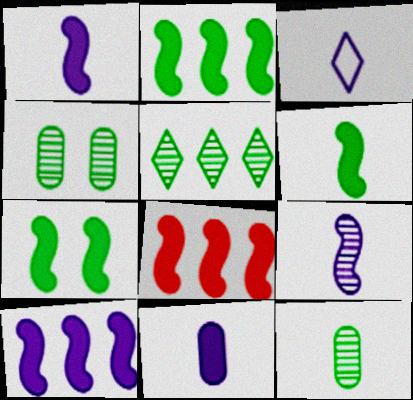[[1, 7, 8], 
[2, 6, 7], 
[2, 8, 10], 
[3, 4, 8], 
[3, 9, 11]]